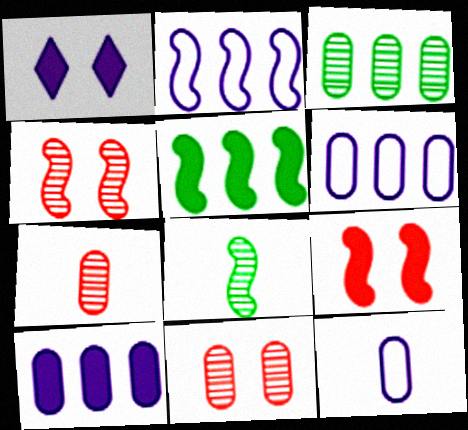[[2, 8, 9]]